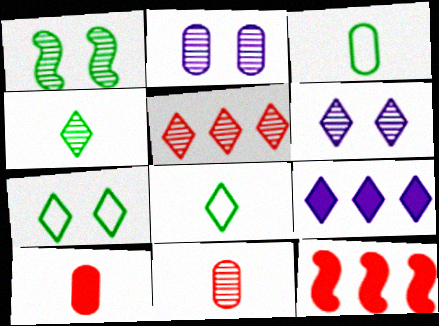[[2, 8, 12], 
[3, 6, 12], 
[4, 5, 6]]